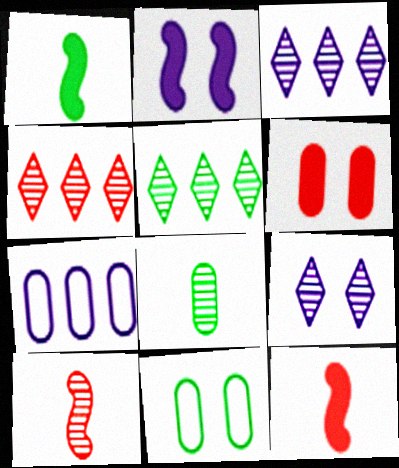[[1, 5, 11], 
[3, 4, 5], 
[3, 11, 12], 
[6, 7, 8]]